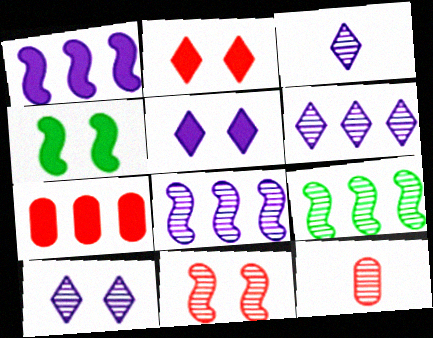[[3, 6, 10], 
[9, 10, 12]]